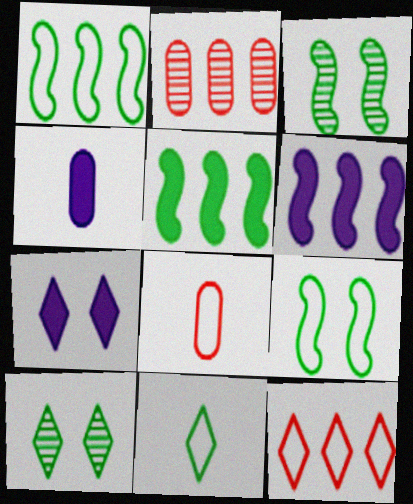[[3, 4, 12], 
[4, 6, 7], 
[6, 8, 10]]